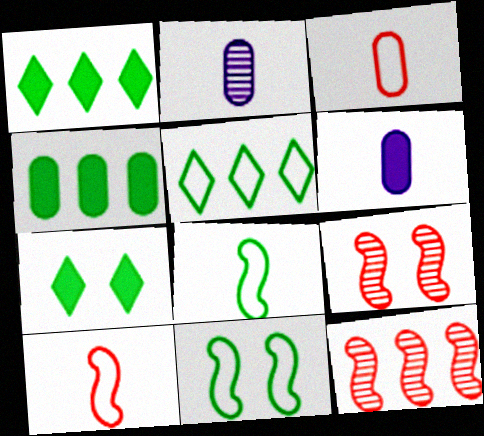[[5, 6, 9]]